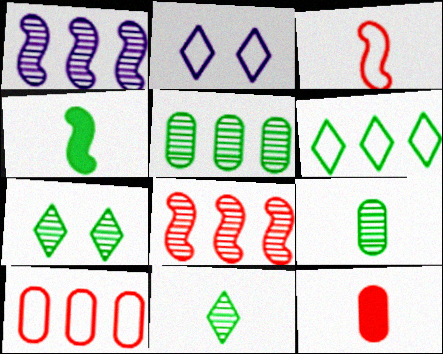[]